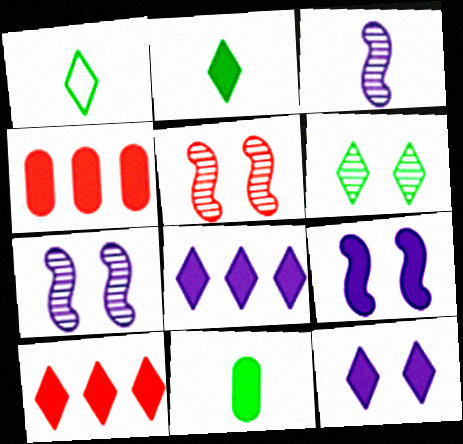[[1, 4, 7], 
[2, 4, 9], 
[2, 10, 12], 
[9, 10, 11]]